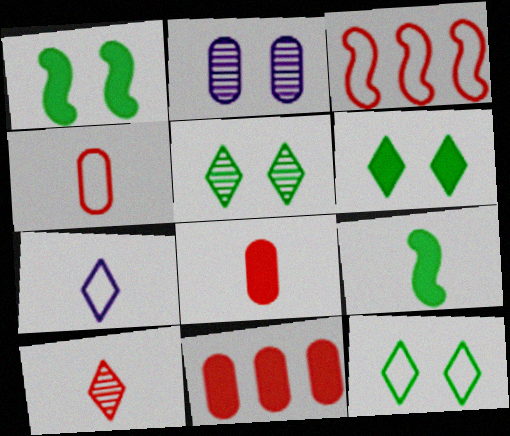[[5, 6, 12]]